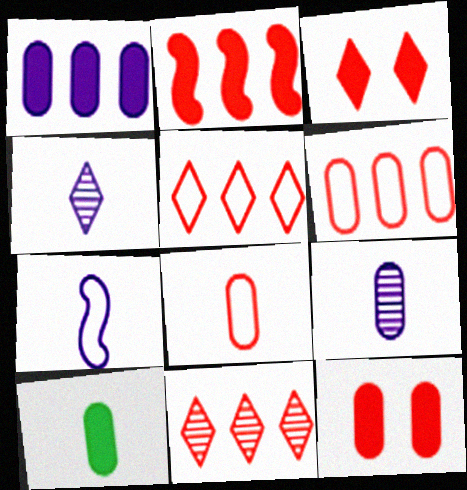[[1, 10, 12], 
[2, 6, 11], 
[8, 9, 10]]